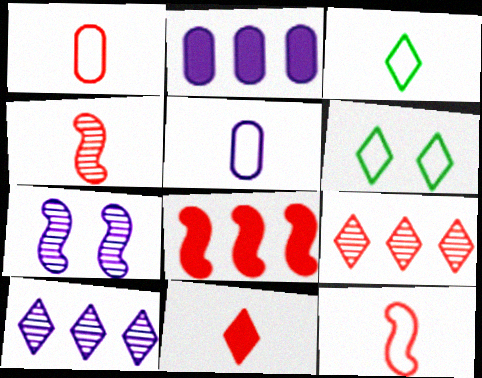[[1, 4, 11], 
[2, 4, 6], 
[3, 5, 12], 
[6, 10, 11]]